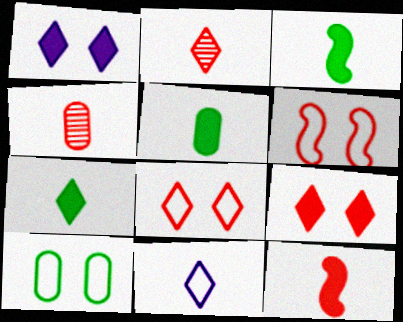[[2, 7, 11], 
[3, 4, 11], 
[3, 5, 7]]